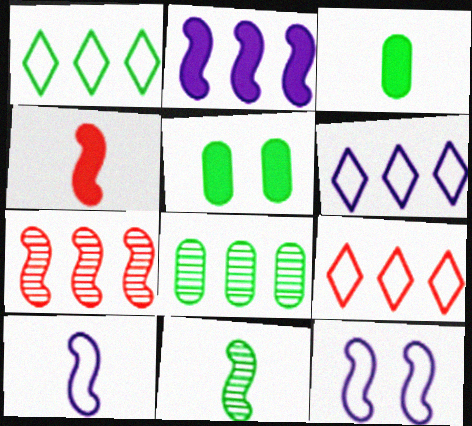[[1, 5, 11], 
[1, 6, 9], 
[2, 8, 9], 
[4, 10, 11]]